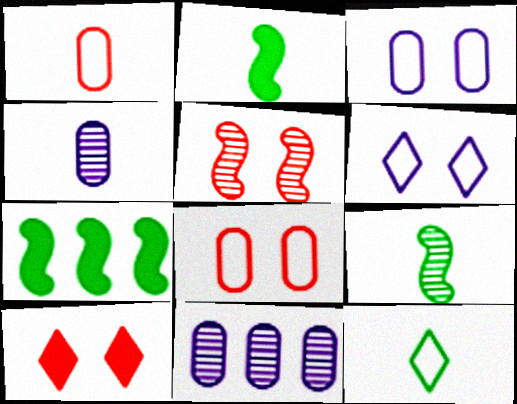[[5, 8, 10]]